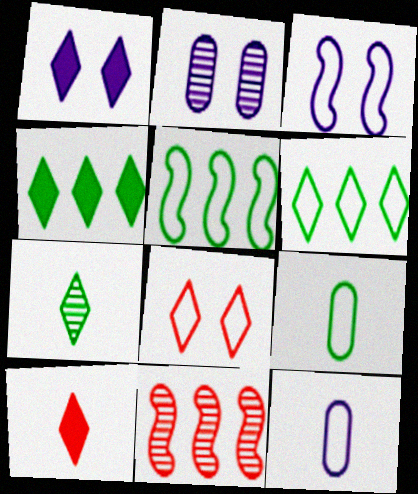[[1, 2, 3], 
[1, 4, 10], 
[1, 9, 11], 
[2, 5, 10], 
[2, 7, 11], 
[5, 8, 12]]